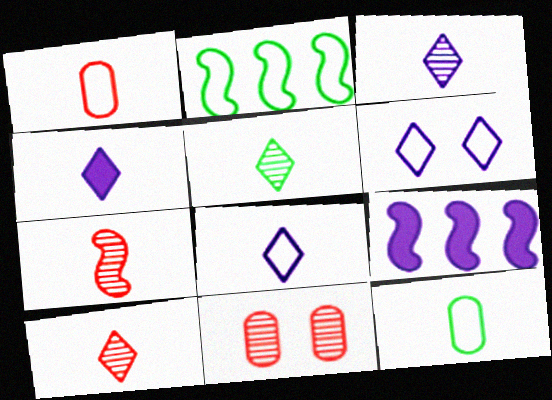[[1, 2, 6], 
[2, 4, 11], 
[3, 4, 8], 
[3, 5, 10], 
[4, 7, 12]]